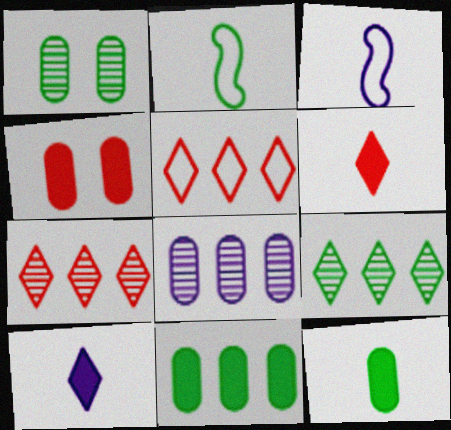[[3, 4, 9]]